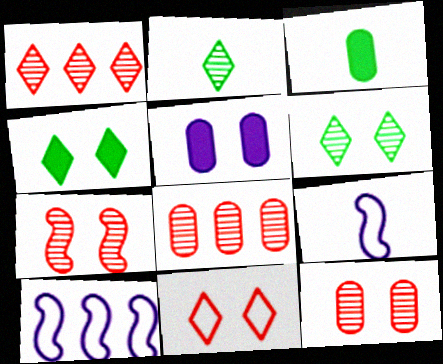[[4, 8, 9]]